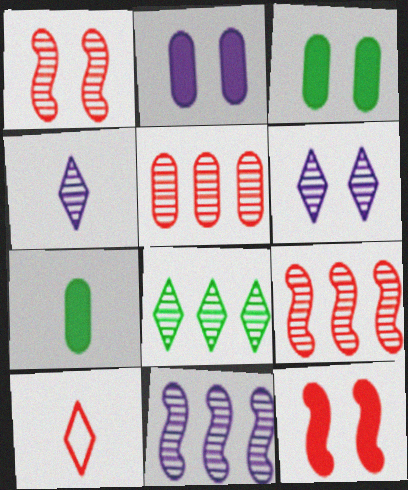[[3, 10, 11], 
[5, 8, 11], 
[5, 10, 12]]